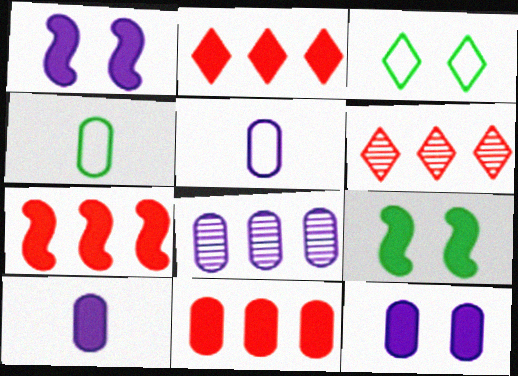[[1, 4, 6], 
[2, 7, 11], 
[2, 9, 10], 
[5, 6, 9], 
[5, 8, 12]]